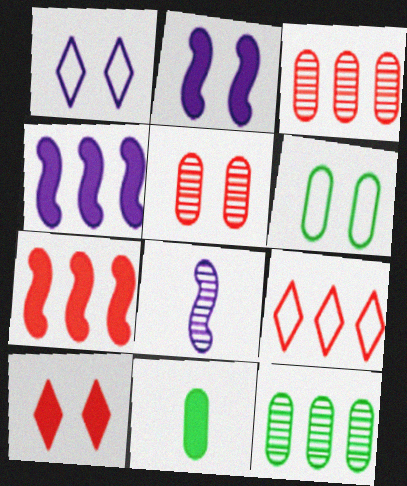[[3, 7, 9], 
[4, 9, 12], 
[4, 10, 11], 
[6, 11, 12]]